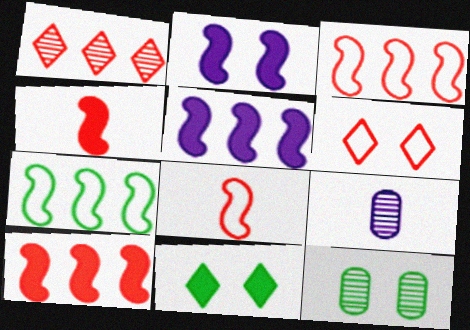[[2, 6, 12], 
[3, 9, 11]]